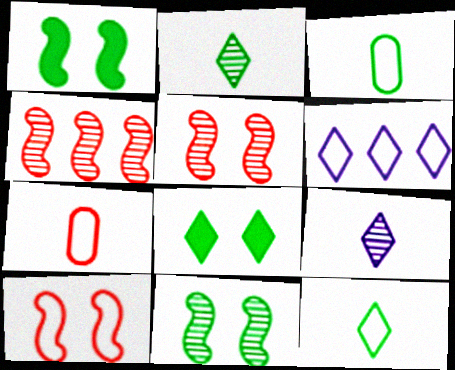[[3, 6, 10]]